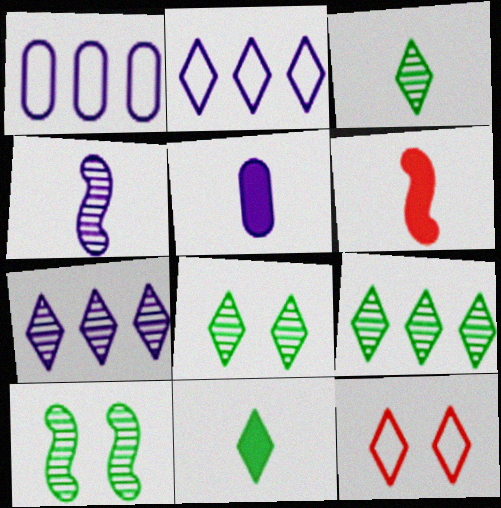[[1, 6, 8], 
[3, 8, 9], 
[5, 6, 11], 
[7, 11, 12]]